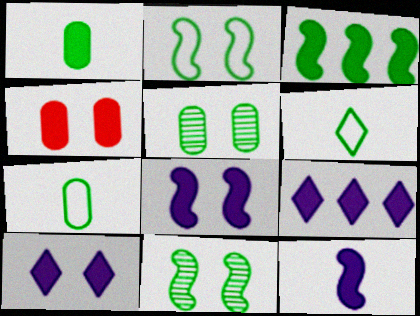[[3, 5, 6]]